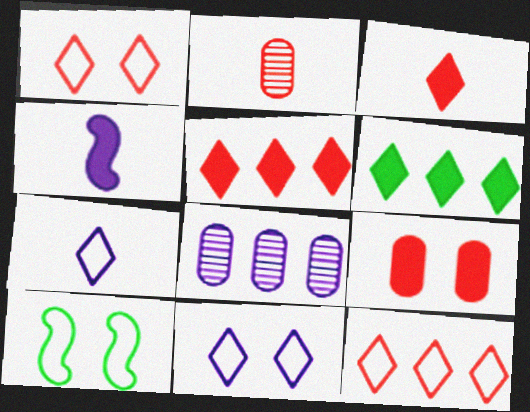[[3, 8, 10], 
[4, 6, 9], 
[4, 8, 11]]